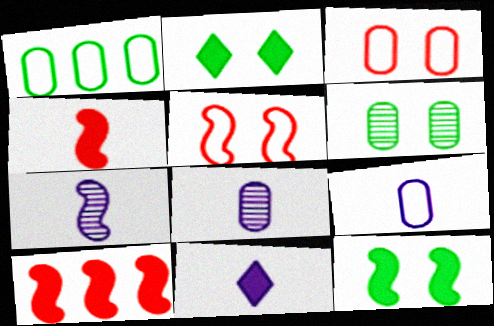[[1, 3, 9], 
[7, 9, 11]]